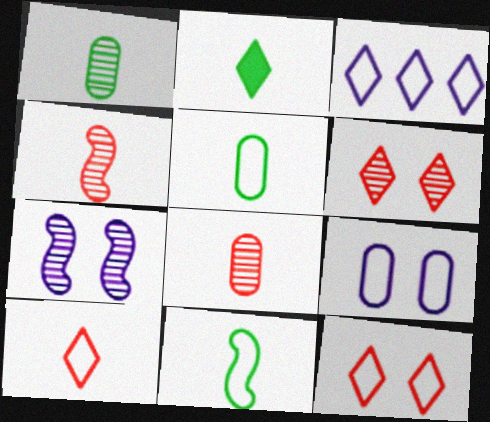[[1, 2, 11], 
[2, 3, 6]]